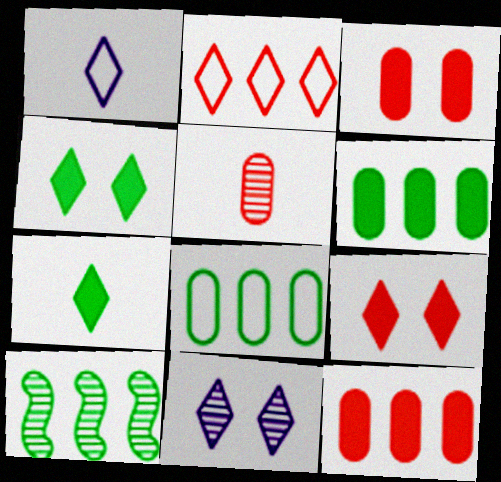[[1, 3, 10], 
[2, 7, 11], 
[5, 10, 11]]